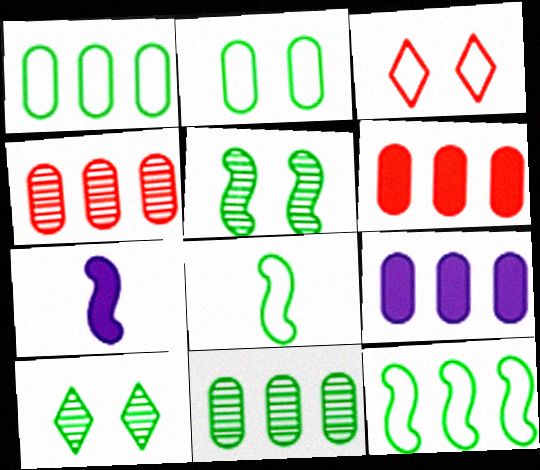[[1, 4, 9], 
[3, 7, 11]]